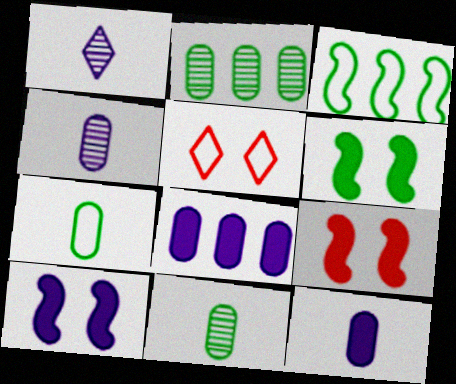[[6, 9, 10]]